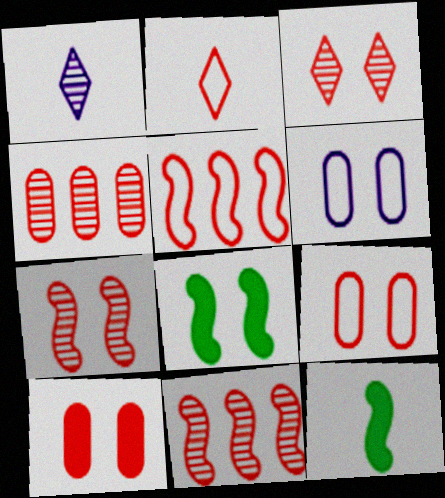[[2, 5, 9], 
[2, 10, 11], 
[3, 6, 8]]